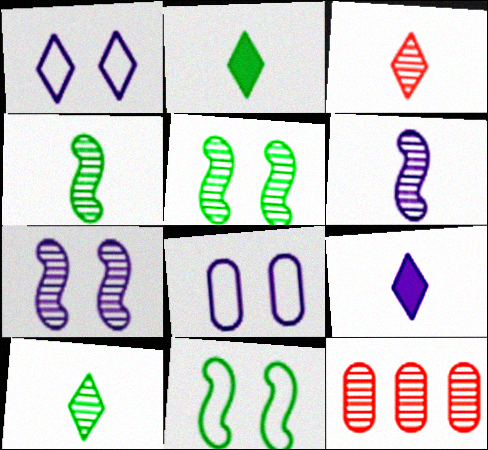[[7, 10, 12], 
[9, 11, 12]]